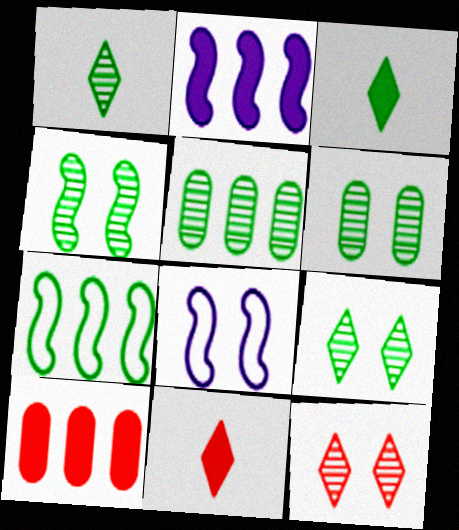[[1, 4, 5], 
[1, 8, 10], 
[3, 6, 7], 
[4, 6, 9], 
[5, 8, 11]]